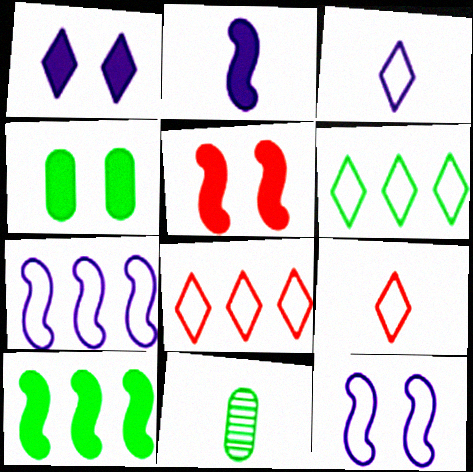[[1, 4, 5], 
[2, 5, 10], 
[2, 9, 11]]